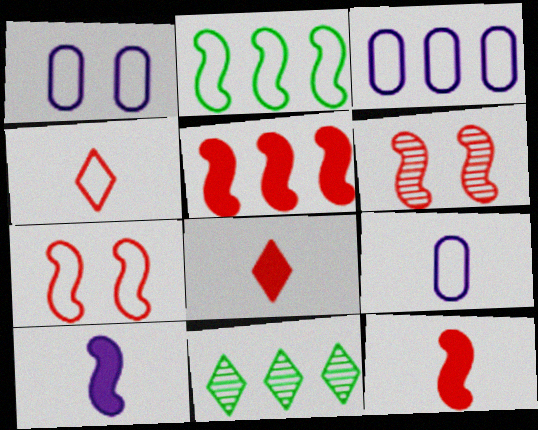[[1, 2, 4], 
[1, 3, 9], 
[1, 11, 12], 
[2, 6, 10], 
[3, 5, 11]]